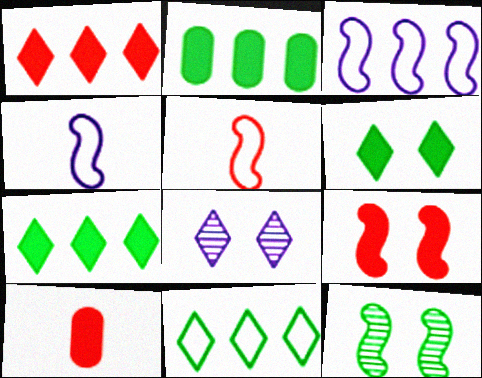[[1, 9, 10], 
[2, 5, 8]]